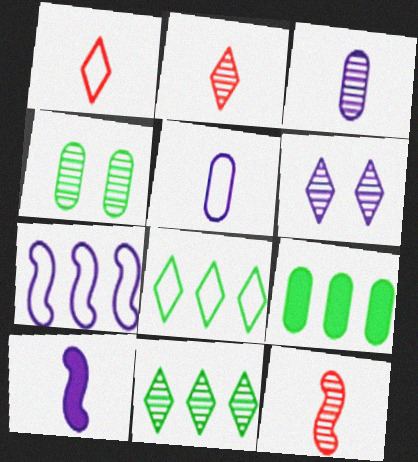[[2, 6, 11]]